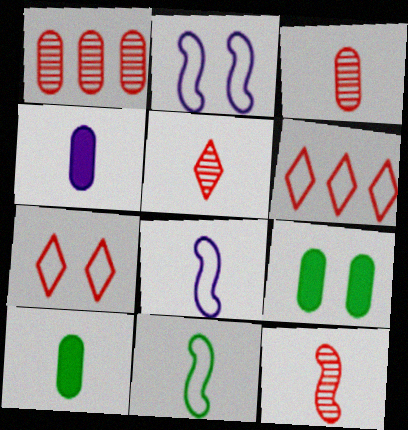[[3, 5, 12], 
[4, 5, 11], 
[5, 8, 10]]